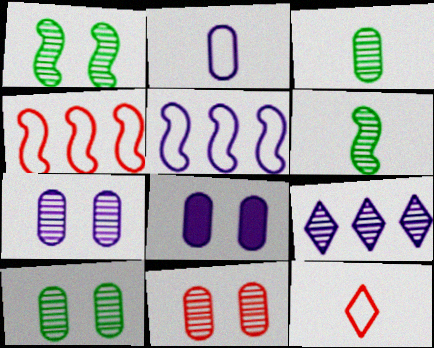[[6, 9, 11], 
[7, 10, 11]]